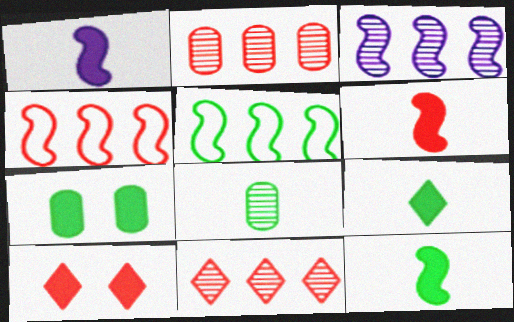[[1, 6, 12]]